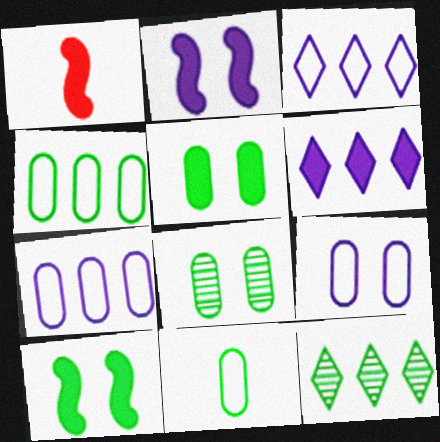[[1, 3, 8], 
[1, 5, 6], 
[1, 9, 12], 
[10, 11, 12]]